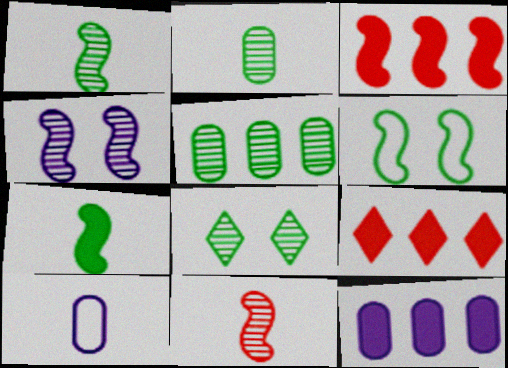[[1, 5, 8], 
[3, 8, 10]]